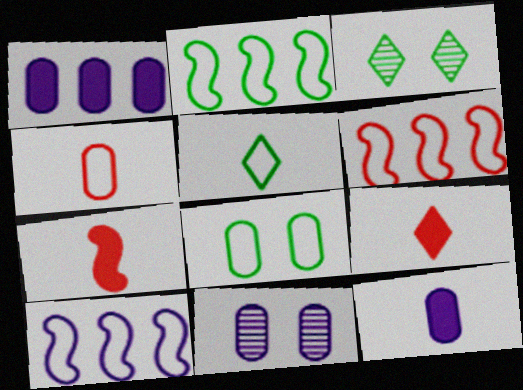[[2, 5, 8], 
[2, 6, 10], 
[2, 9, 11], 
[3, 6, 12]]